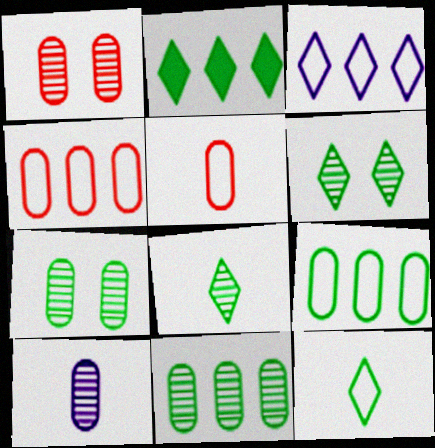[[1, 10, 11], 
[2, 6, 12]]